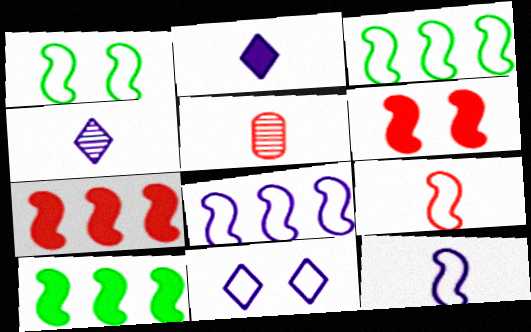[[1, 8, 9], 
[5, 10, 11]]